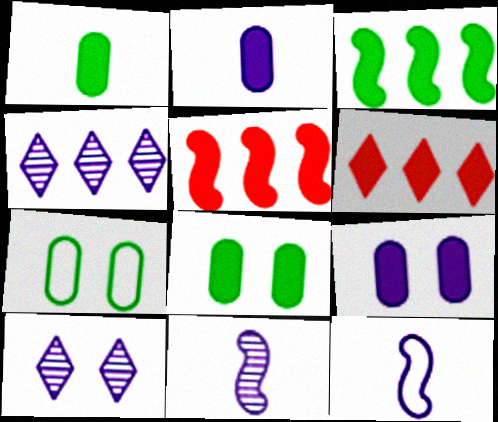[[4, 9, 12], 
[6, 7, 11]]